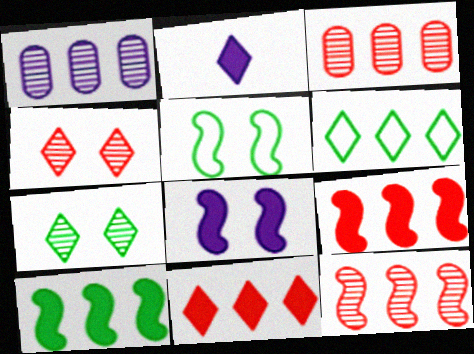[[1, 6, 9], 
[2, 3, 5], 
[2, 4, 6]]